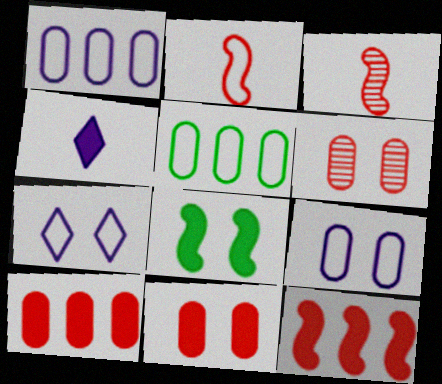[[2, 5, 7], 
[4, 8, 10], 
[6, 7, 8]]